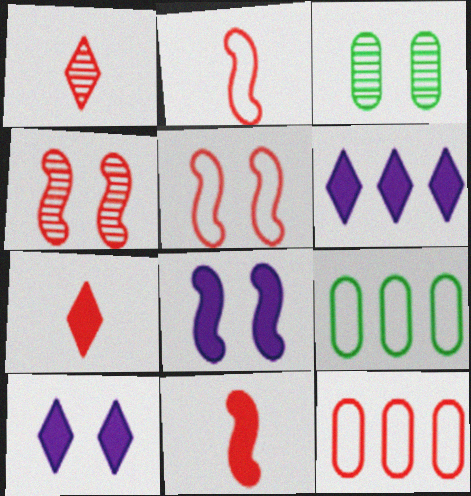[[1, 8, 9], 
[2, 3, 6], 
[3, 5, 10], 
[4, 7, 12]]